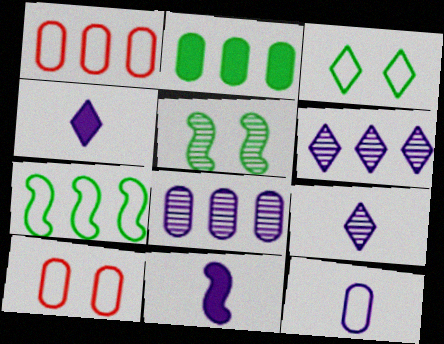[[1, 2, 8], 
[1, 4, 5], 
[9, 11, 12]]